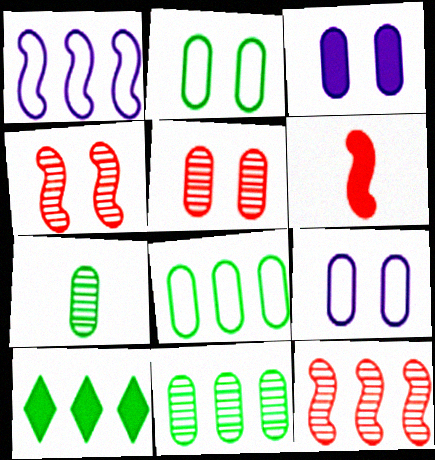[[2, 3, 5], 
[3, 6, 10]]